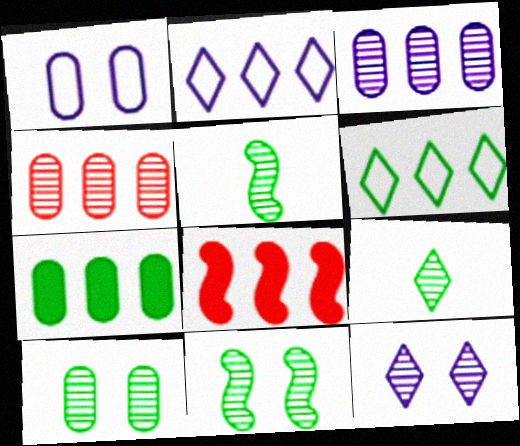[[1, 8, 9], 
[3, 6, 8], 
[4, 5, 12]]